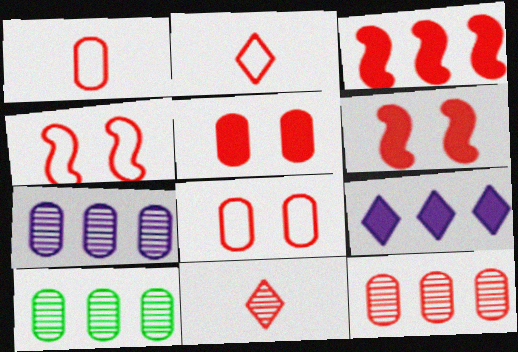[[1, 5, 12], 
[2, 6, 12], 
[3, 8, 11], 
[7, 10, 12]]